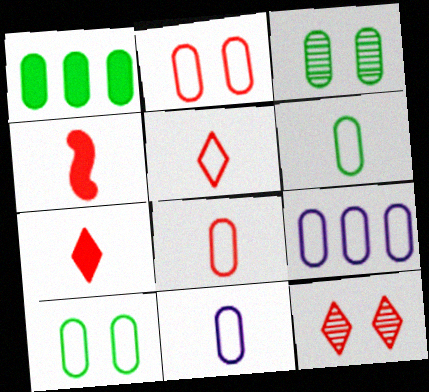[[1, 3, 6], 
[2, 6, 9], 
[6, 8, 11], 
[8, 9, 10]]